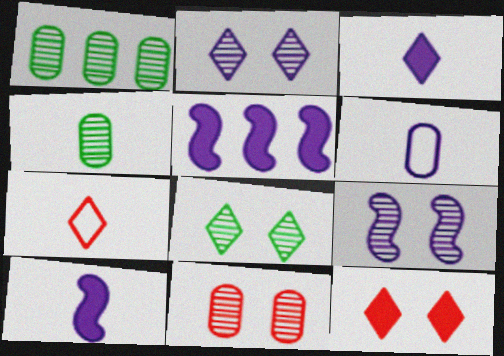[[2, 5, 6], 
[4, 7, 10], 
[8, 9, 11]]